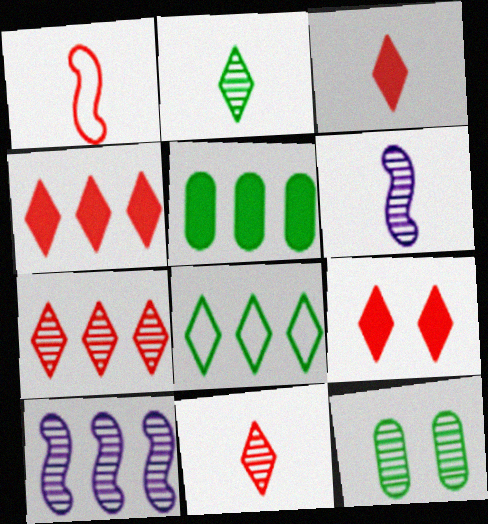[[3, 4, 9], 
[6, 7, 12], 
[10, 11, 12]]